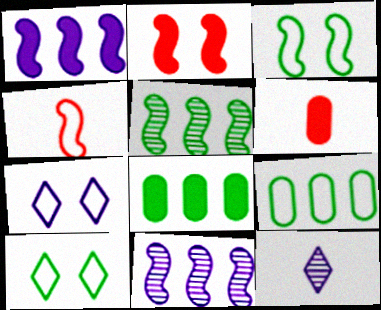[[2, 9, 12], 
[4, 7, 9], 
[5, 6, 7], 
[6, 10, 11]]